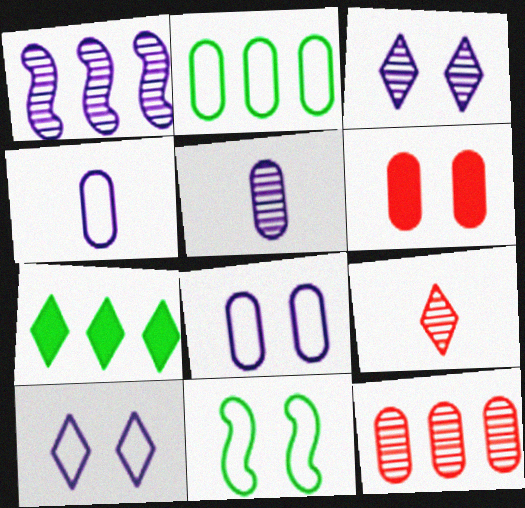[[1, 3, 5], 
[2, 5, 6], 
[3, 6, 11], 
[7, 9, 10]]